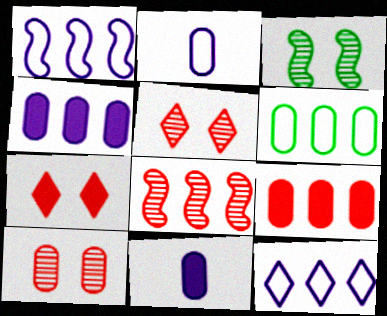[[6, 10, 11]]